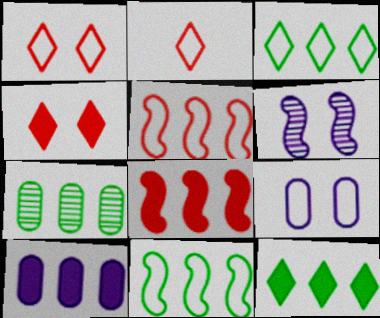[[2, 9, 11], 
[7, 11, 12], 
[8, 10, 12]]